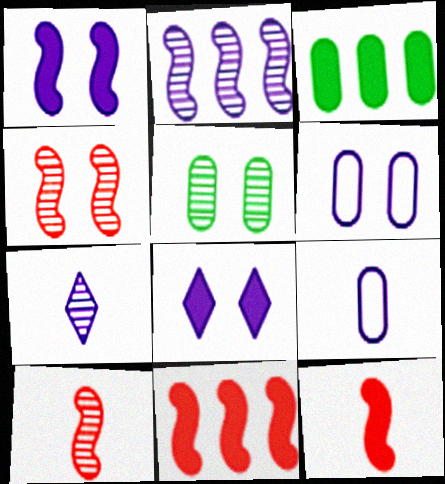[[2, 8, 9], 
[3, 8, 12]]